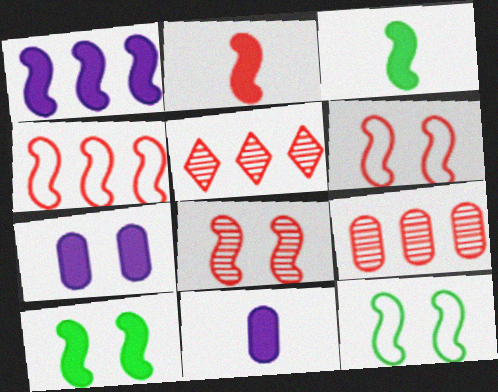[[1, 2, 10], 
[2, 4, 8], 
[5, 11, 12]]